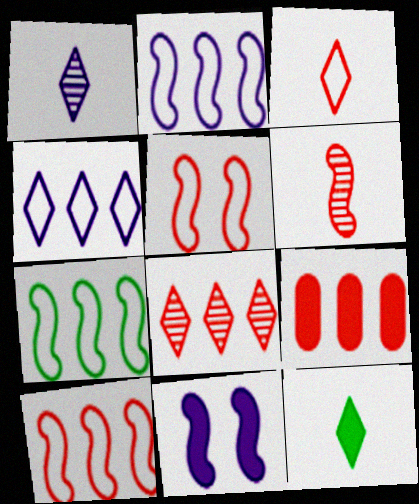[[1, 3, 12], 
[2, 7, 10], 
[6, 7, 11], 
[8, 9, 10], 
[9, 11, 12]]